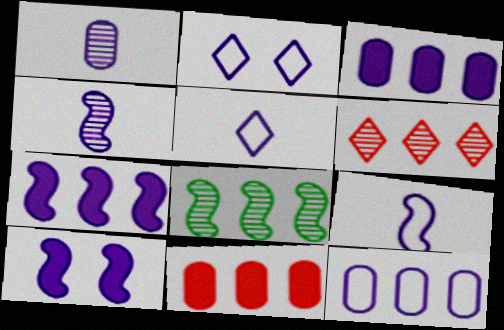[[1, 2, 7], 
[2, 3, 4], 
[2, 9, 12]]